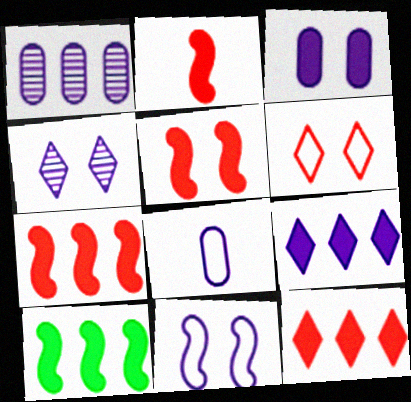[[1, 3, 8], 
[2, 5, 7], 
[3, 4, 11]]